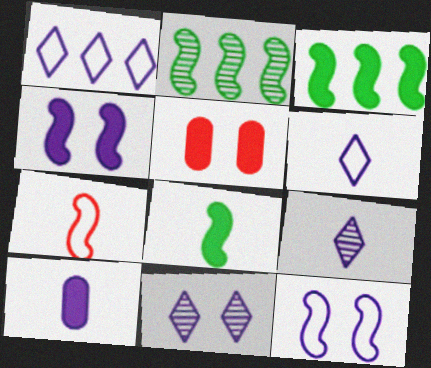[[2, 4, 7], 
[2, 5, 6]]